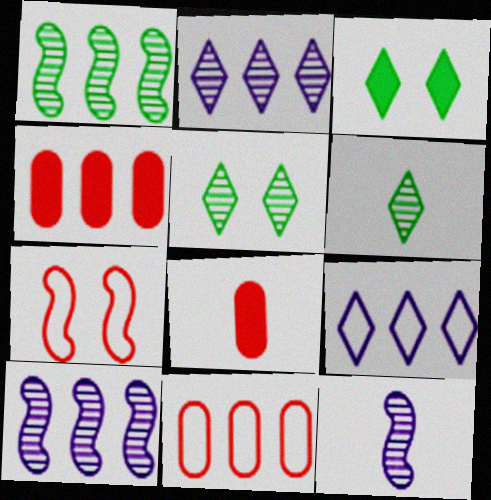[[1, 4, 9], 
[3, 11, 12]]